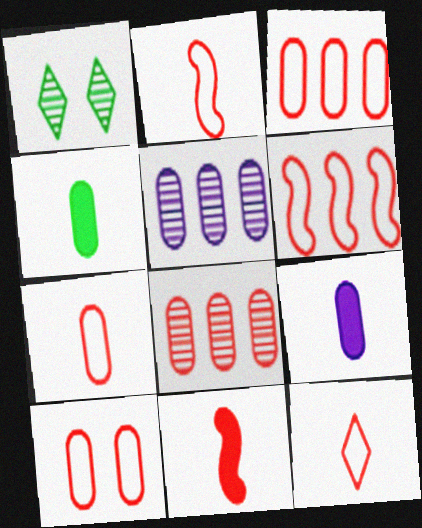[[1, 6, 9], 
[2, 7, 12], 
[3, 7, 10], 
[4, 5, 10], 
[6, 10, 12]]